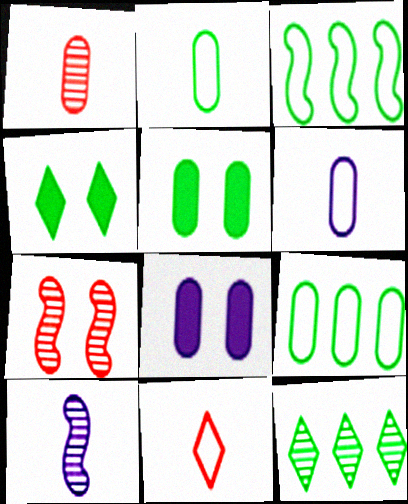[[1, 8, 9]]